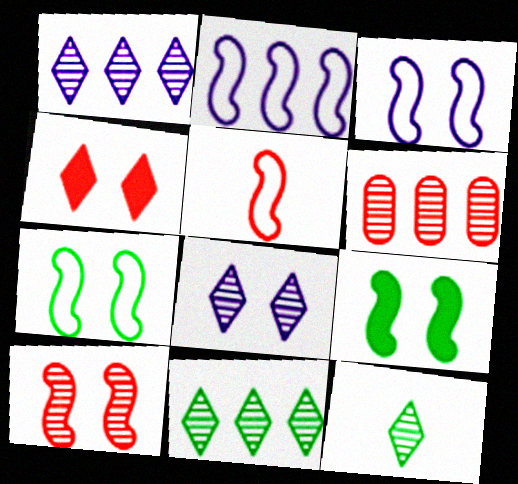[[2, 5, 7], 
[3, 9, 10], 
[4, 5, 6]]